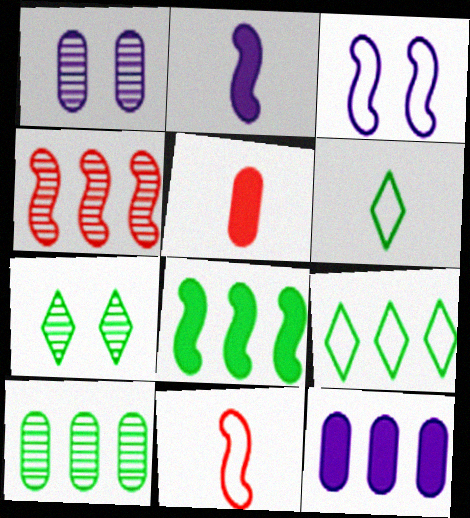[[4, 9, 12], 
[7, 11, 12], 
[8, 9, 10]]